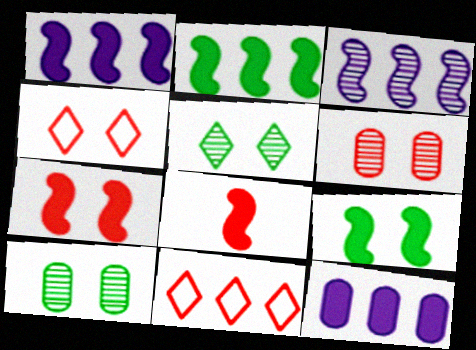[[1, 8, 9], 
[4, 6, 7], 
[6, 8, 11]]